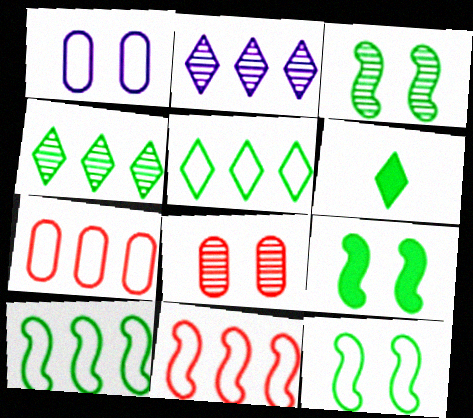[[3, 9, 12]]